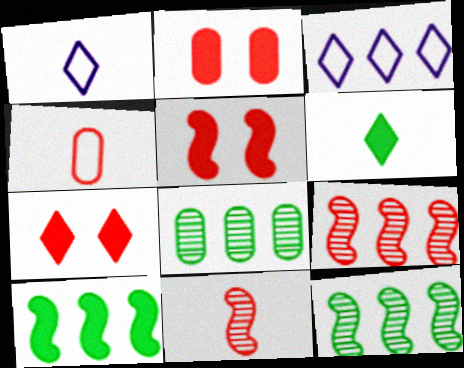[[1, 2, 12], 
[1, 5, 8], 
[2, 5, 7], 
[4, 7, 9]]